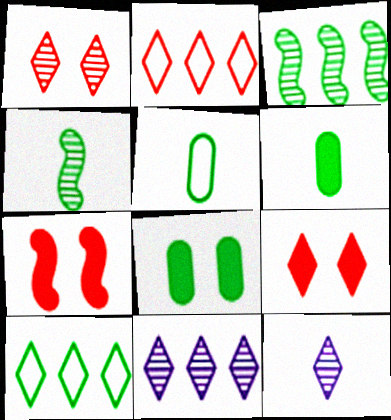[[4, 8, 10], 
[5, 7, 11], 
[9, 10, 12]]